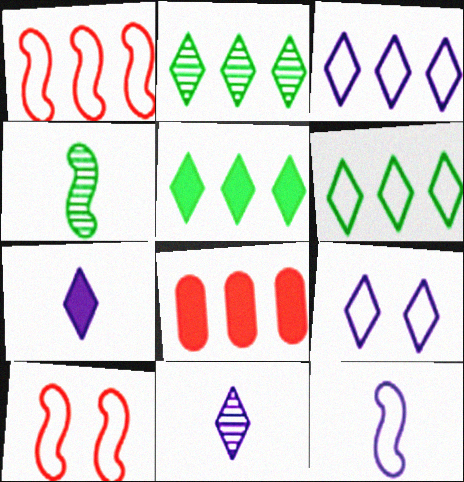[[2, 5, 6], 
[4, 8, 9]]